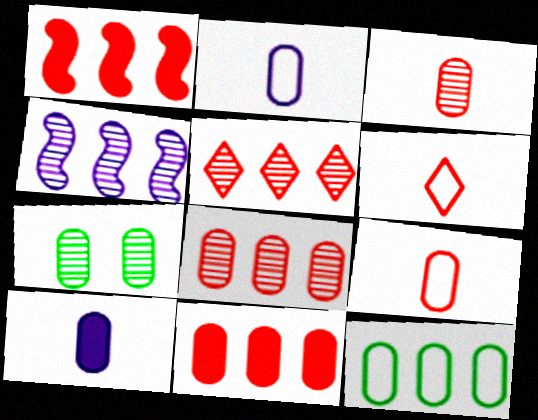[[2, 7, 11]]